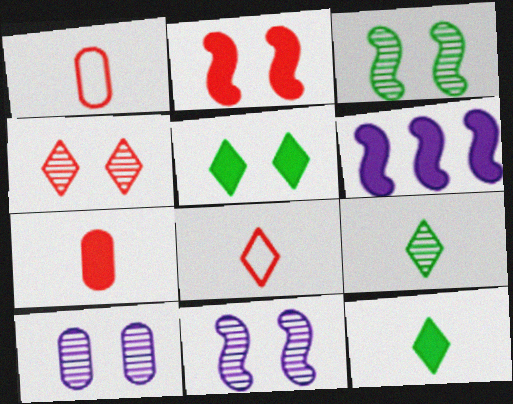[[3, 4, 10], 
[5, 6, 7]]